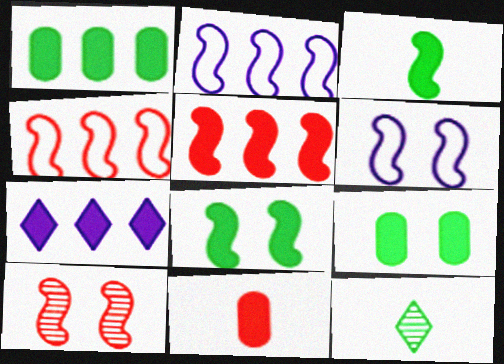[[1, 5, 7], 
[2, 3, 10], 
[6, 8, 10], 
[7, 8, 11]]